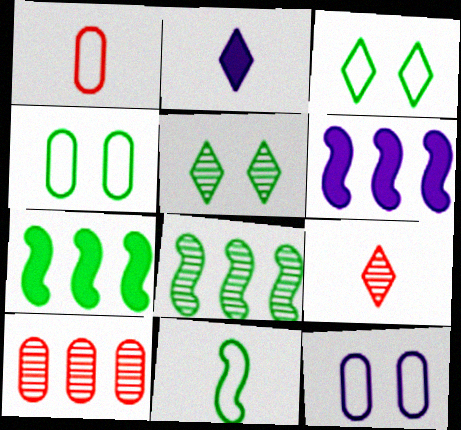[[1, 5, 6], 
[4, 6, 9], 
[7, 9, 12]]